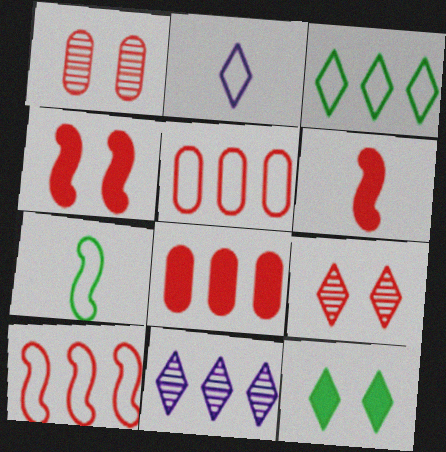[[5, 6, 9]]